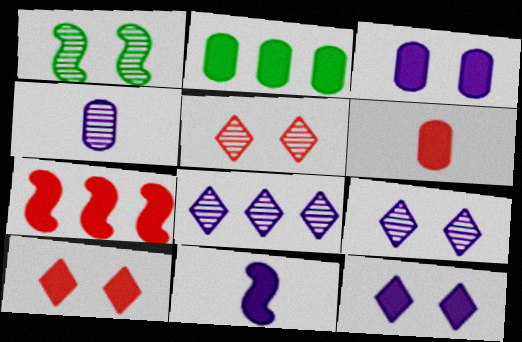[[2, 3, 6], 
[2, 10, 11], 
[6, 7, 10]]